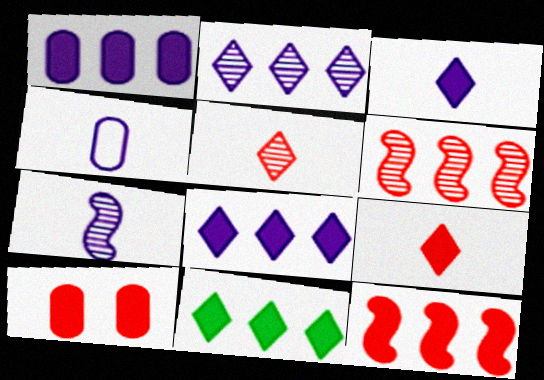[[1, 11, 12], 
[3, 4, 7], 
[9, 10, 12]]